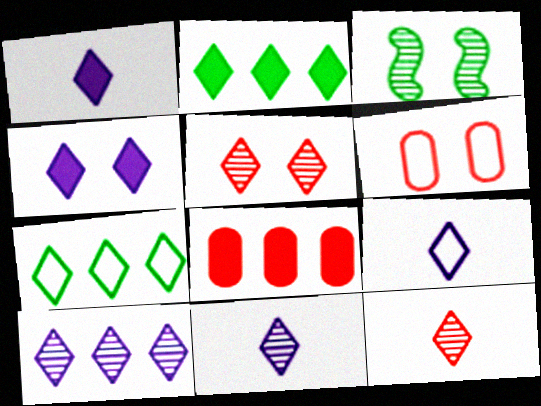[[1, 5, 7], 
[1, 9, 11], 
[2, 5, 9], 
[3, 4, 6], 
[3, 8, 9], 
[4, 7, 12], 
[4, 9, 10]]